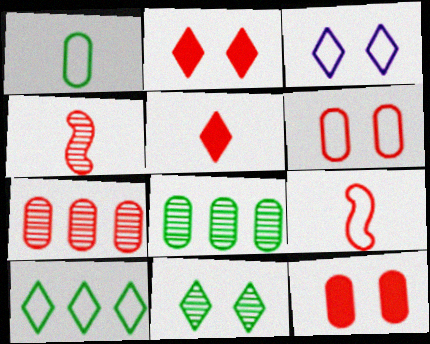[[2, 3, 11], 
[2, 7, 9]]